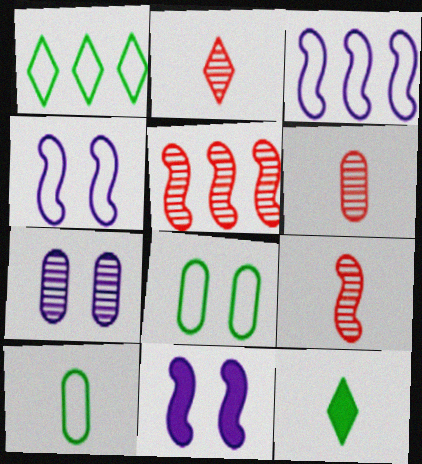[[1, 6, 11], 
[2, 6, 9]]